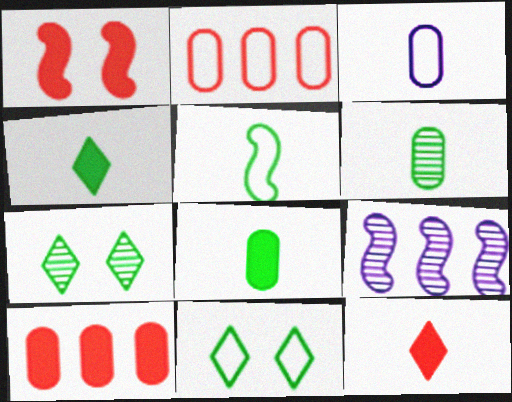[[1, 5, 9], 
[1, 10, 12], 
[4, 5, 6]]